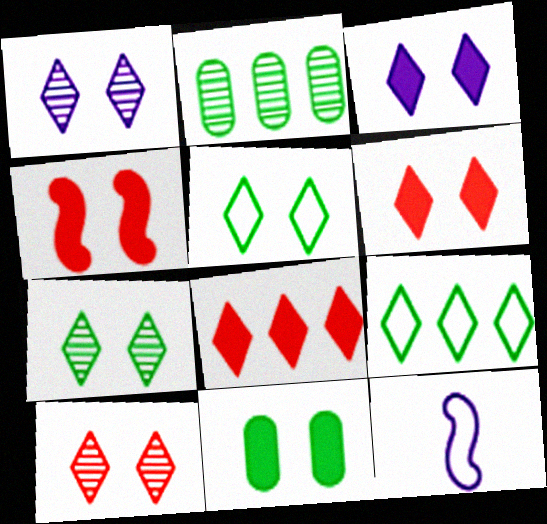[[1, 5, 6], 
[1, 7, 10], 
[2, 6, 12], 
[3, 4, 11], 
[3, 5, 10]]